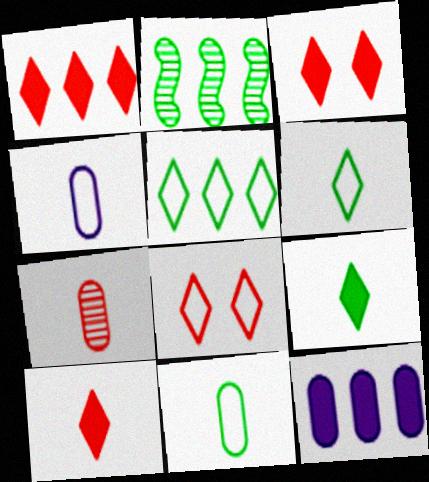[[1, 3, 10], 
[2, 3, 4]]